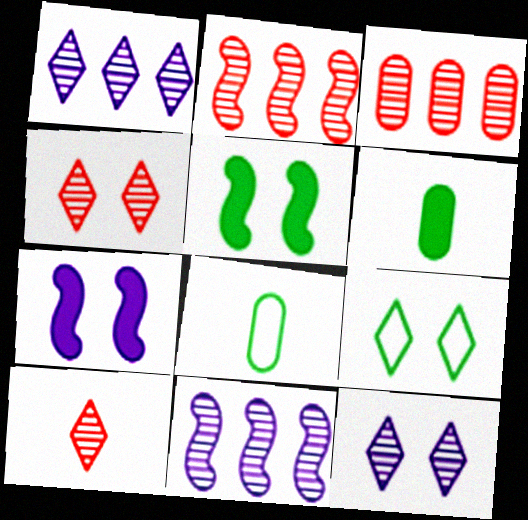[]